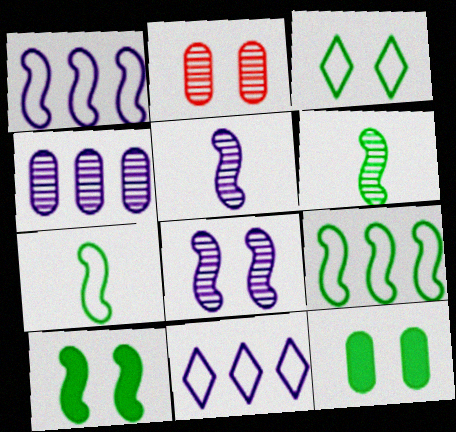[[6, 9, 10]]